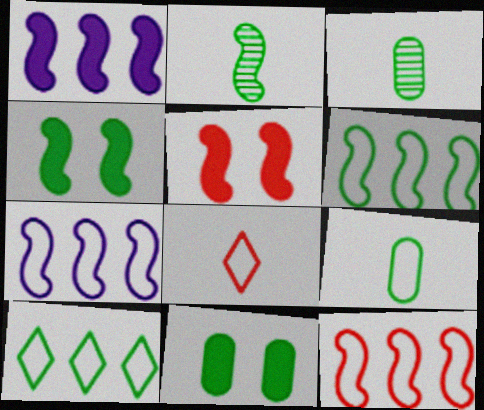[[2, 4, 6], 
[2, 5, 7], 
[2, 10, 11], 
[3, 4, 10], 
[6, 7, 12]]